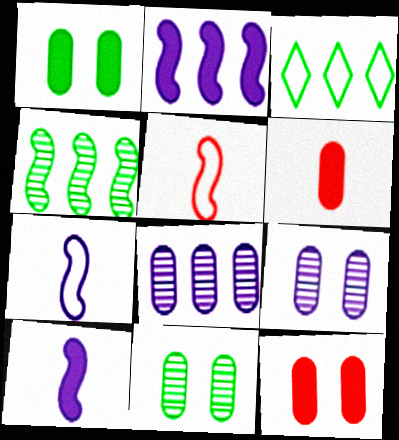[]